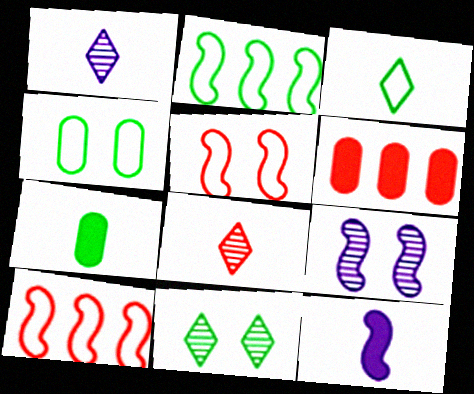[[2, 3, 4], 
[2, 7, 11], 
[3, 6, 9], 
[5, 6, 8]]